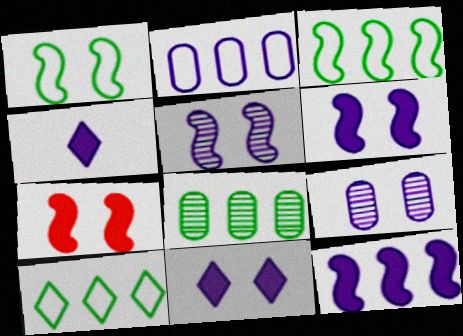[[1, 5, 7], 
[2, 4, 5]]